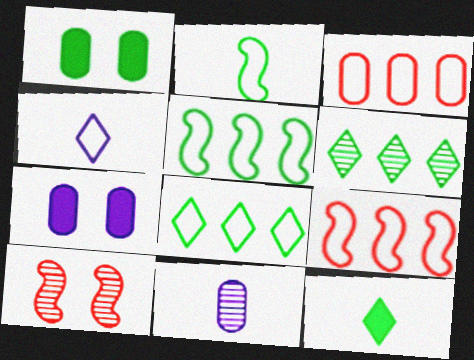[[1, 2, 6], 
[1, 3, 11], 
[6, 10, 11]]